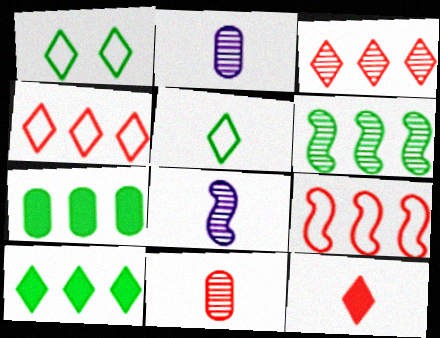[]